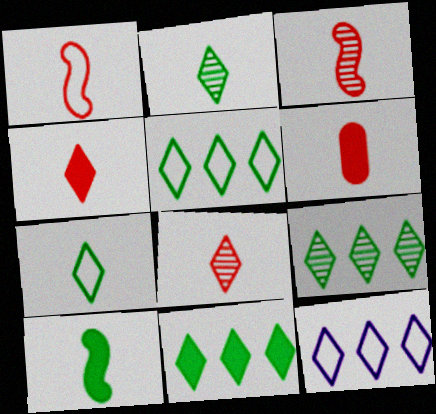[[1, 6, 8], 
[5, 9, 11]]